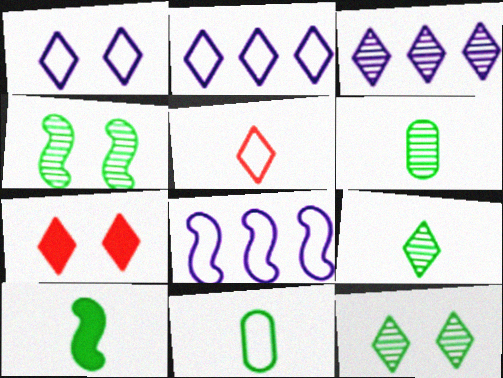[[1, 7, 12], 
[2, 7, 9], 
[6, 7, 8], 
[9, 10, 11]]